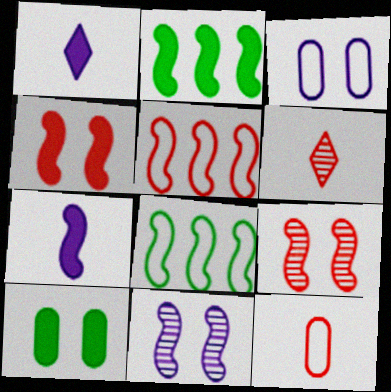[[2, 3, 6], 
[2, 4, 7], 
[7, 8, 9]]